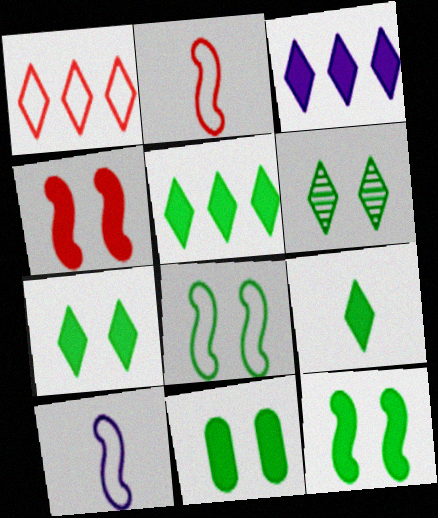[[5, 7, 9], 
[6, 8, 11], 
[7, 11, 12]]